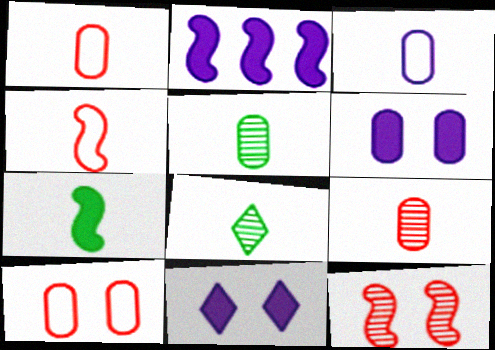[[2, 8, 10]]